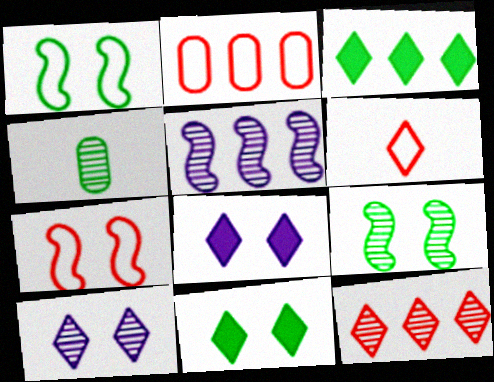[[1, 3, 4], 
[2, 3, 5], 
[2, 6, 7], 
[3, 6, 10]]